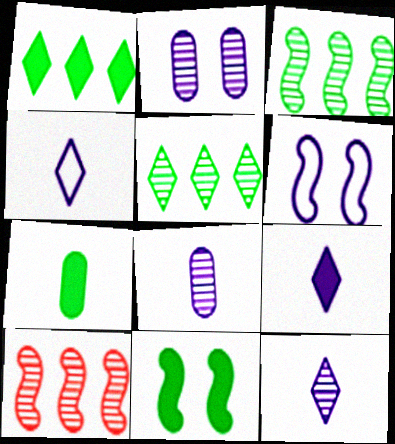[[1, 7, 11], 
[4, 9, 12]]